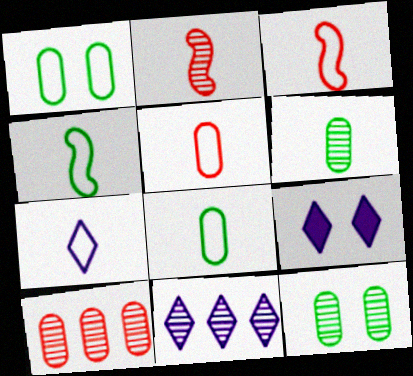[[2, 11, 12], 
[3, 7, 8], 
[4, 5, 7], 
[4, 9, 10], 
[7, 9, 11]]